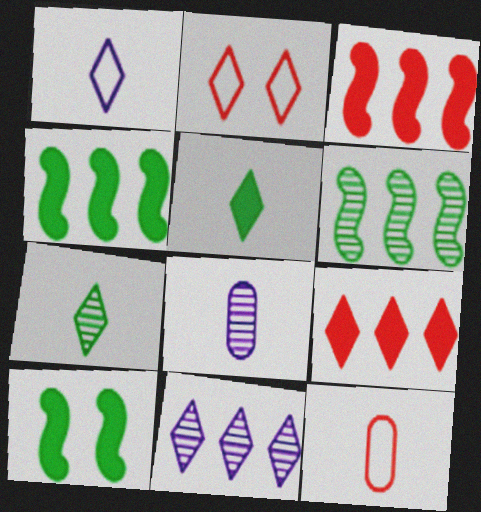[[2, 4, 8], 
[2, 5, 11], 
[10, 11, 12]]